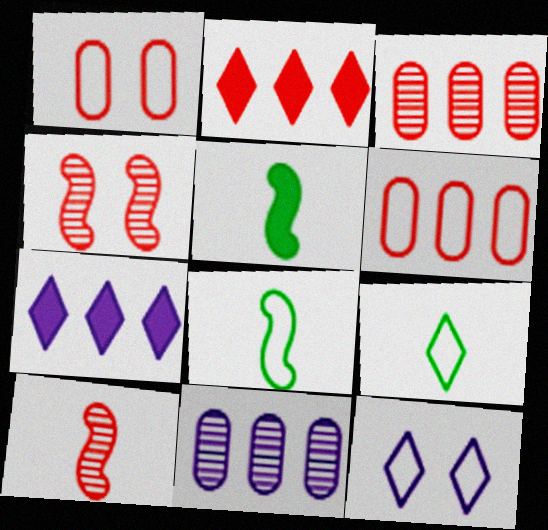[[1, 2, 10], 
[3, 5, 12], 
[6, 8, 12]]